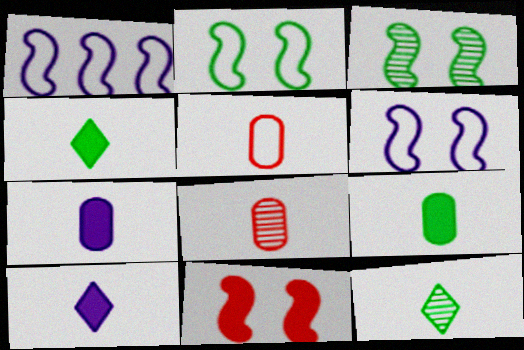[[3, 6, 11]]